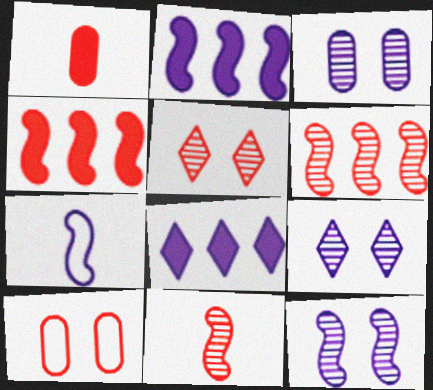[[2, 7, 12], 
[3, 7, 8], 
[3, 9, 12]]